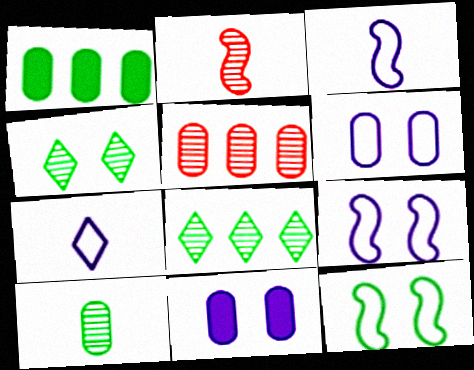[]